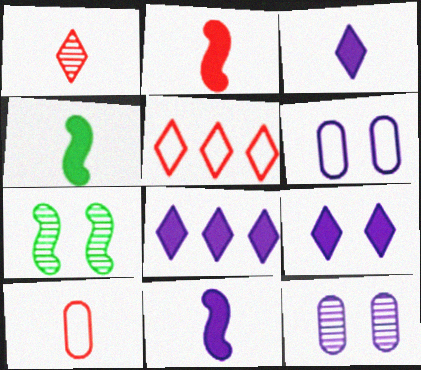[[1, 2, 10], 
[2, 4, 11], 
[3, 8, 9], 
[4, 5, 12], 
[7, 8, 10]]